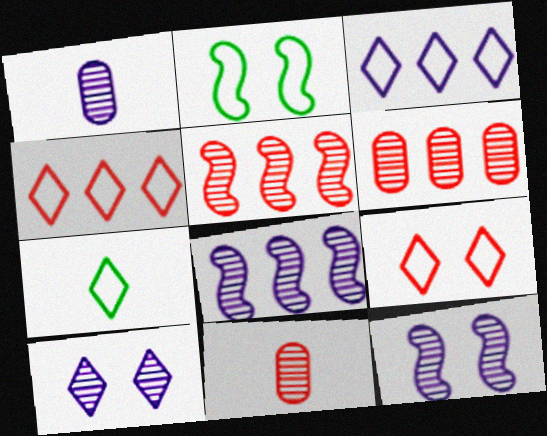[[1, 8, 10], 
[3, 7, 9]]